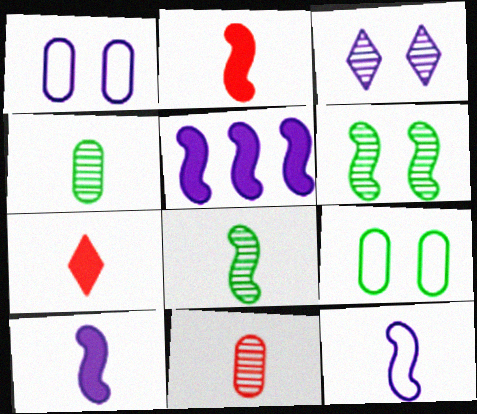[[2, 8, 12], 
[4, 7, 12]]